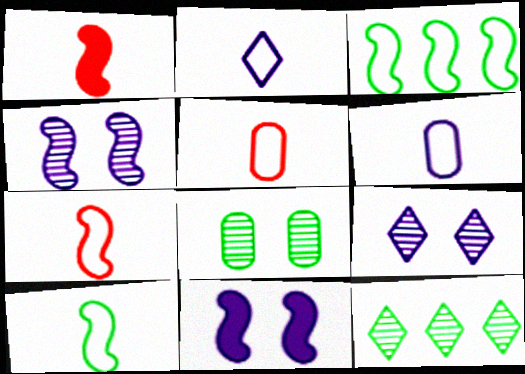[[1, 3, 4], 
[2, 5, 10], 
[5, 11, 12]]